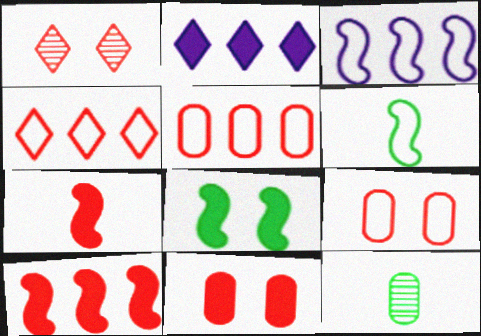[[1, 5, 7]]